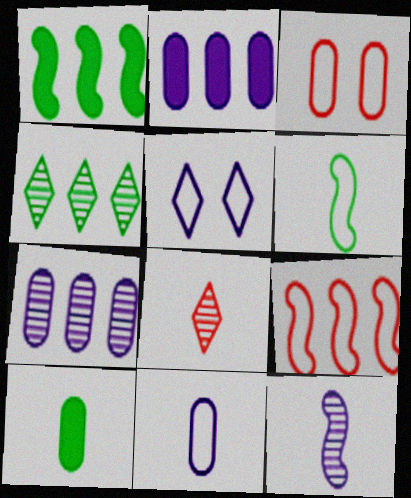[[2, 4, 9], 
[2, 5, 12], 
[3, 7, 10]]